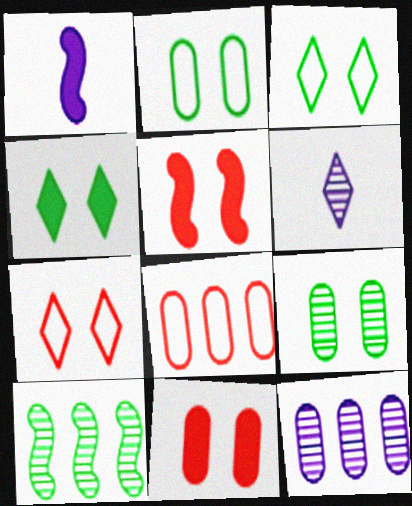[]